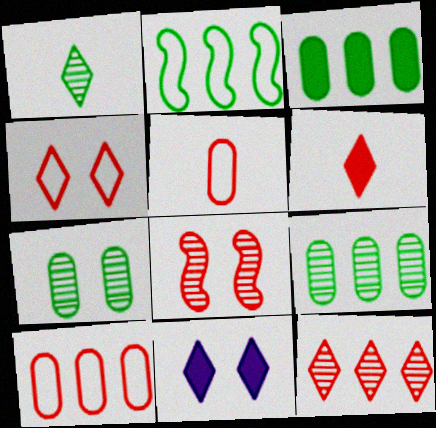[[4, 6, 12], 
[6, 8, 10]]